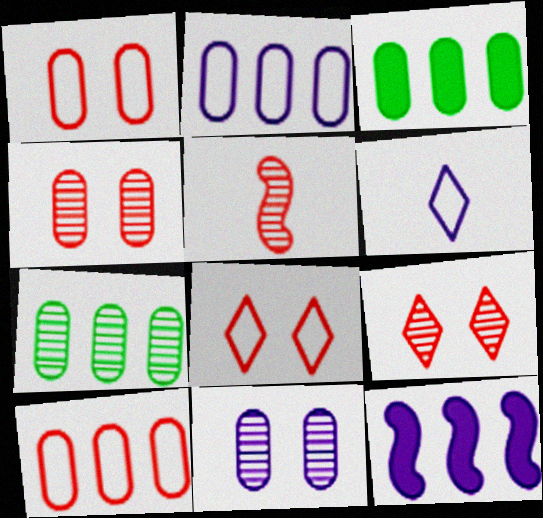[[6, 11, 12]]